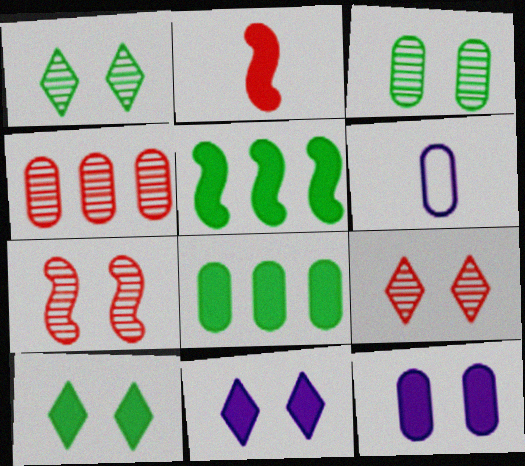[[2, 8, 11], 
[5, 6, 9]]